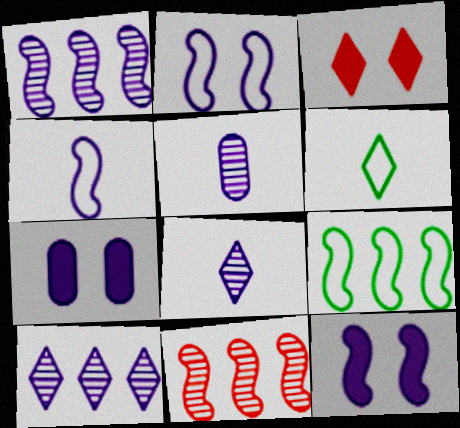[[1, 4, 12], 
[3, 5, 9], 
[3, 6, 10], 
[4, 7, 10], 
[6, 7, 11]]